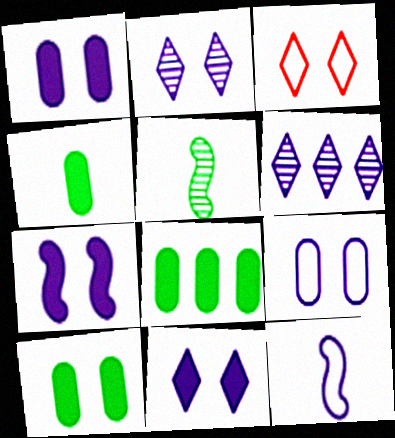[[1, 6, 12], 
[1, 7, 11], 
[2, 7, 9], 
[4, 8, 10]]